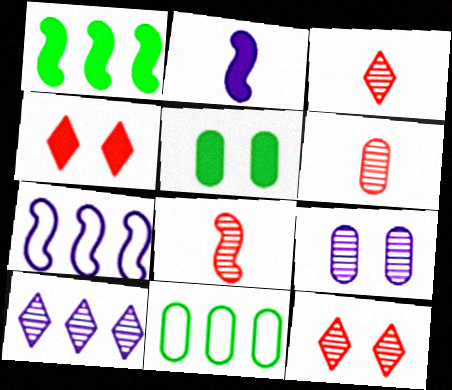[[2, 11, 12], 
[3, 5, 7], 
[3, 6, 8]]